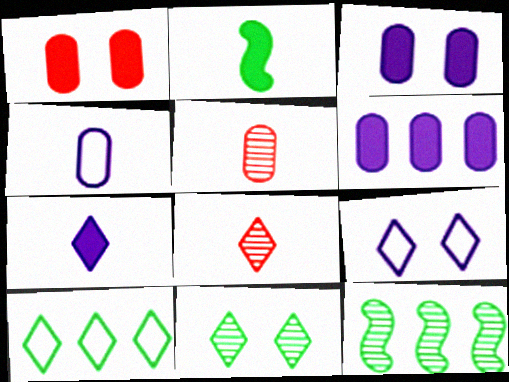[[2, 4, 8]]